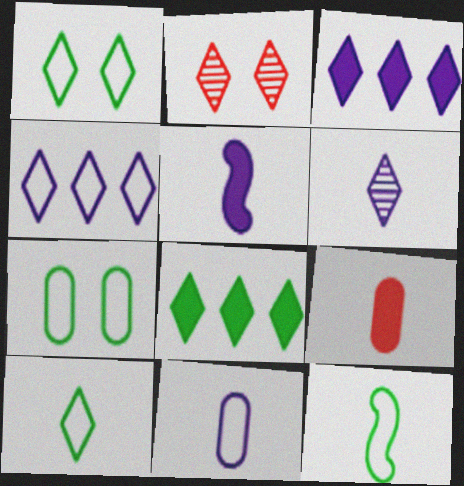[[2, 3, 10], 
[5, 6, 11], 
[6, 9, 12]]